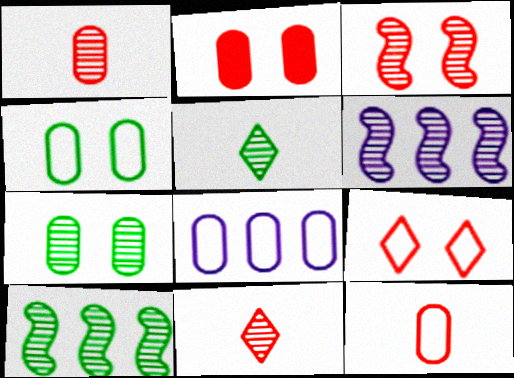[[2, 3, 9], 
[4, 8, 12], 
[5, 7, 10], 
[6, 7, 11]]